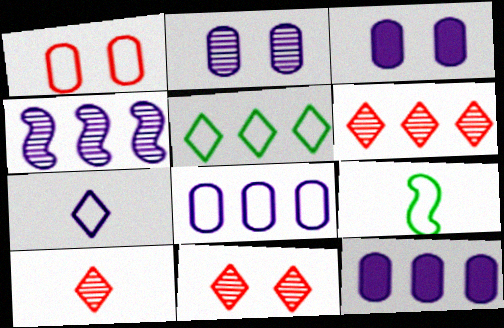[[3, 4, 7], 
[3, 6, 9], 
[6, 10, 11], 
[9, 11, 12]]